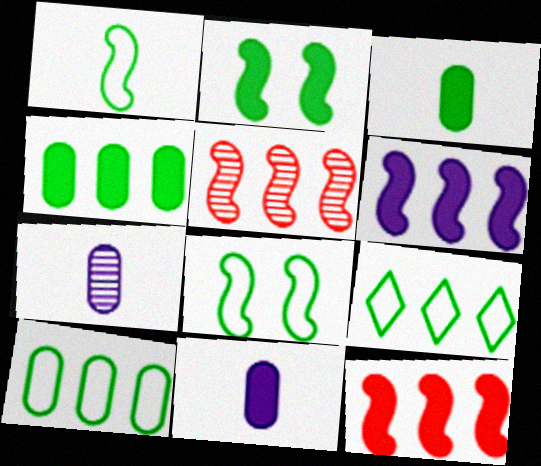[]